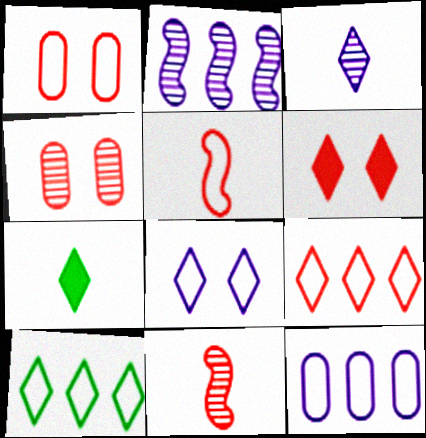[[1, 2, 7], 
[1, 5, 9], 
[3, 6, 10]]